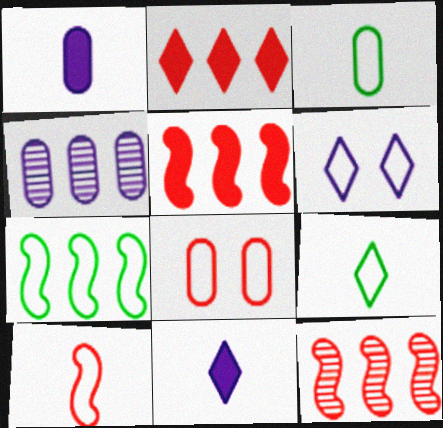[[2, 4, 7]]